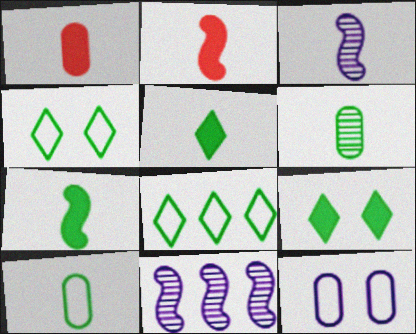[[1, 4, 11]]